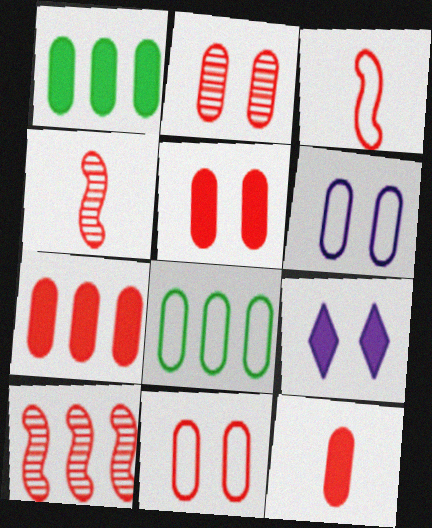[[2, 5, 11], 
[4, 8, 9], 
[5, 7, 12]]